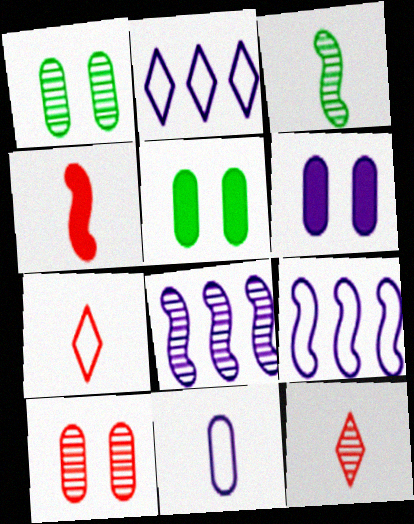[[1, 2, 4], 
[1, 8, 12], 
[5, 7, 8], 
[5, 9, 12]]